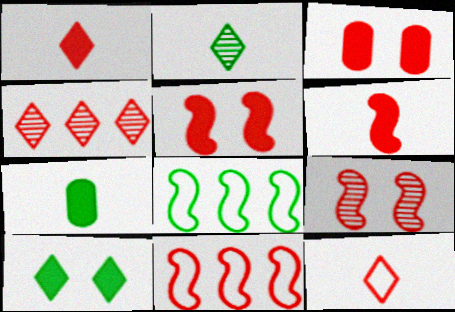[[6, 9, 11]]